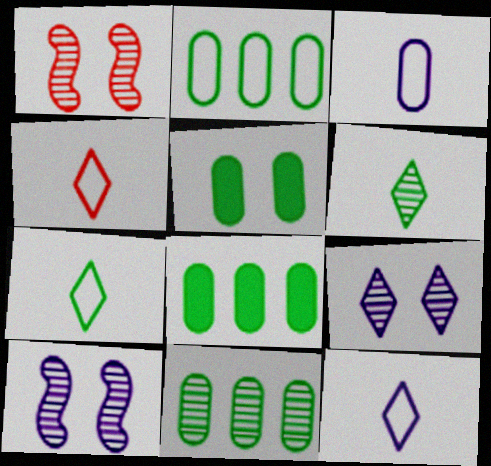[[1, 8, 12], 
[2, 8, 11], 
[4, 7, 12], 
[4, 8, 10]]